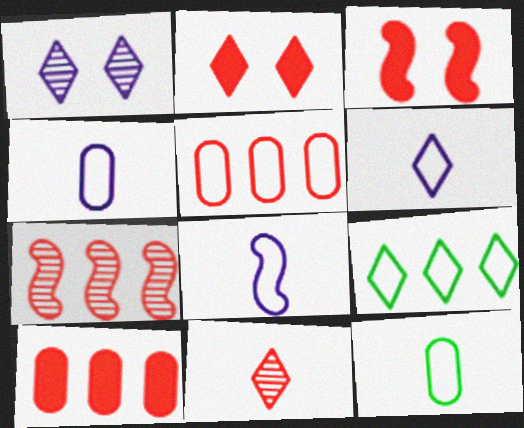[[3, 5, 11], 
[4, 6, 8]]